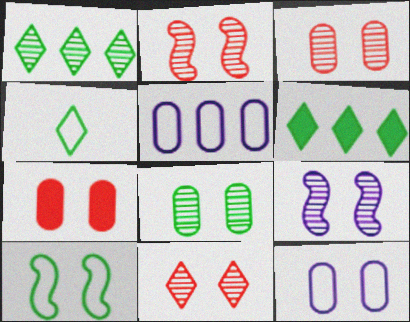[[2, 3, 11], 
[7, 8, 12], 
[8, 9, 11]]